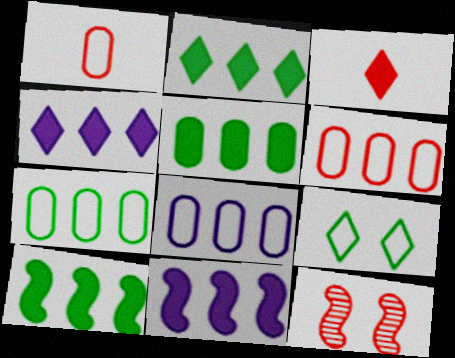[[2, 5, 10], 
[3, 6, 12], 
[6, 7, 8]]